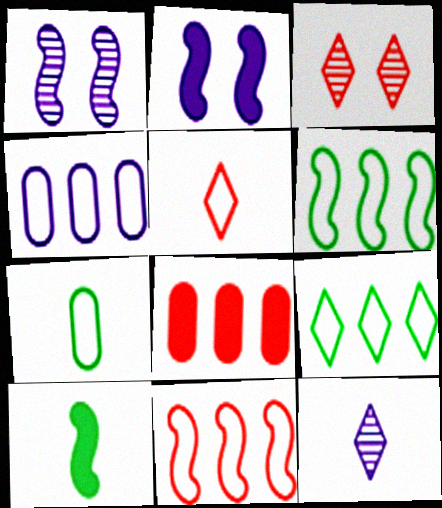[[1, 10, 11], 
[2, 4, 12], 
[3, 4, 10], 
[4, 9, 11]]